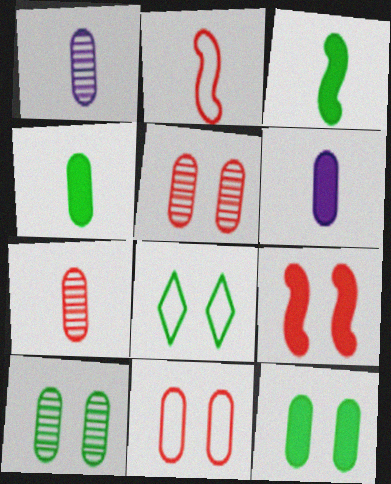[]